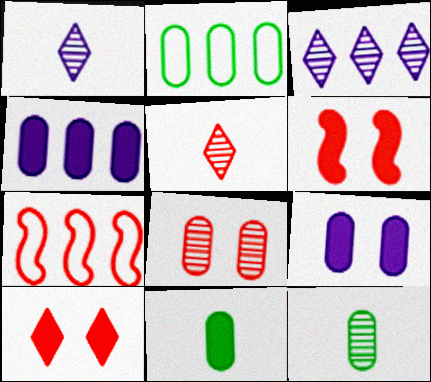[[1, 2, 6]]